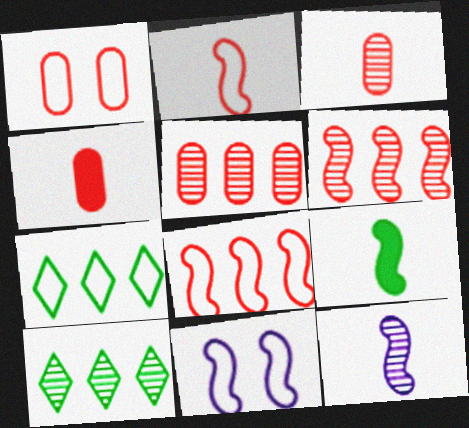[[1, 4, 5], 
[2, 9, 12], 
[4, 10, 11], 
[6, 9, 11]]